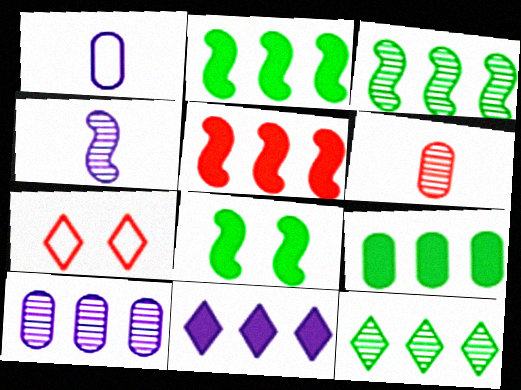[[4, 7, 9], 
[5, 6, 7], 
[5, 9, 11]]